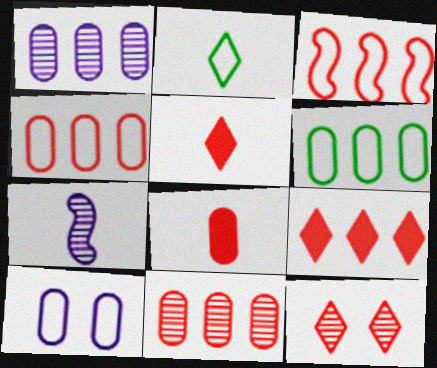[[2, 3, 10], 
[2, 7, 8], 
[3, 8, 12], 
[3, 9, 11]]